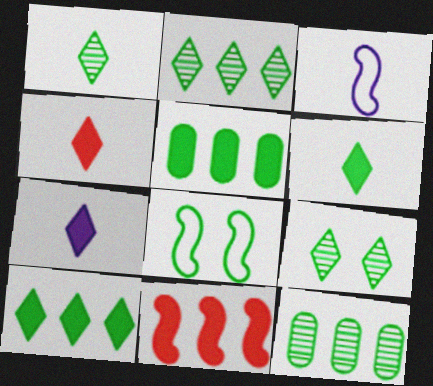[[1, 2, 9], 
[1, 5, 8], 
[4, 6, 7], 
[6, 8, 12]]